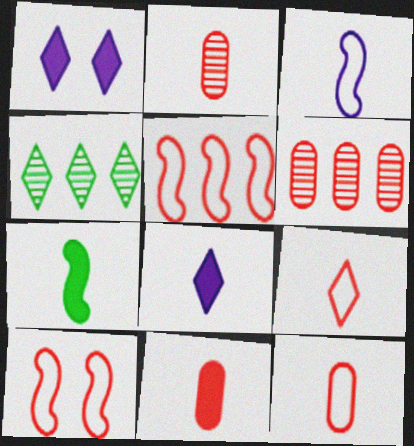[[1, 4, 9], 
[2, 11, 12], 
[7, 8, 11]]